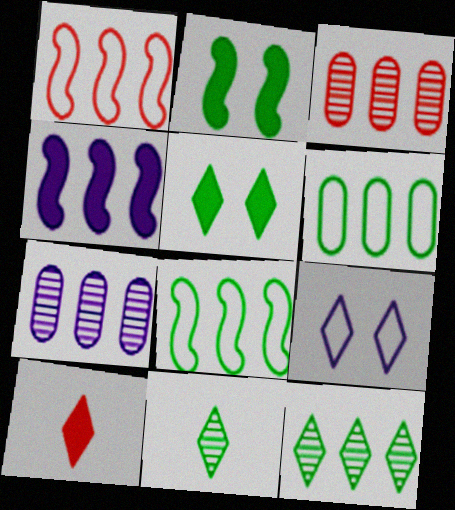[[2, 6, 11], 
[9, 10, 12]]